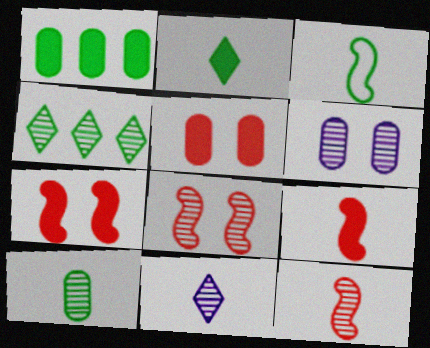[[2, 3, 10], 
[4, 6, 12], 
[10, 11, 12]]